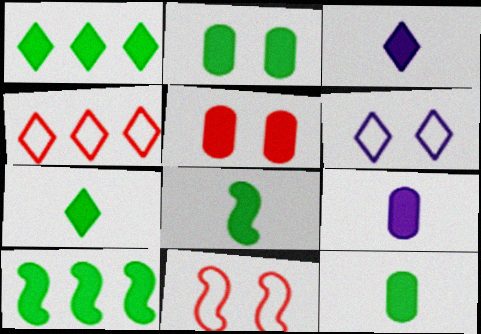[[1, 2, 8], 
[2, 7, 10], 
[3, 5, 10], 
[7, 8, 12]]